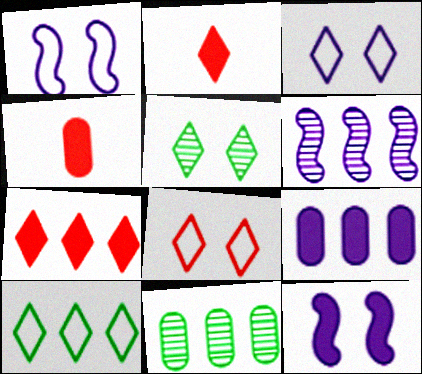[[1, 2, 11]]